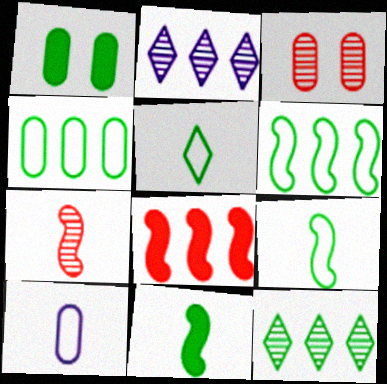[[1, 9, 12], 
[2, 4, 8]]